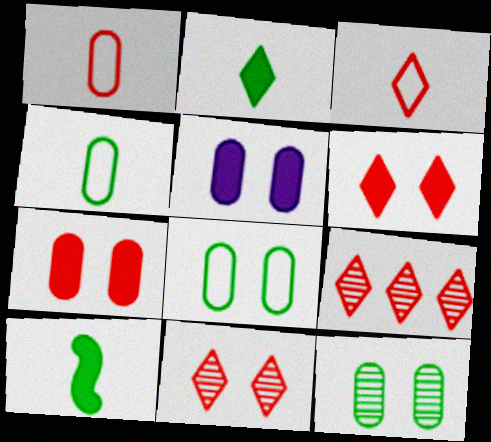[[3, 6, 9]]